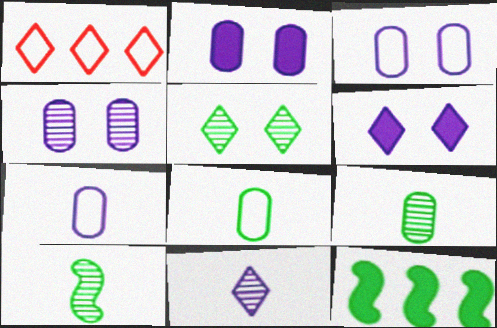[[1, 2, 10], 
[2, 3, 4], 
[5, 8, 12]]